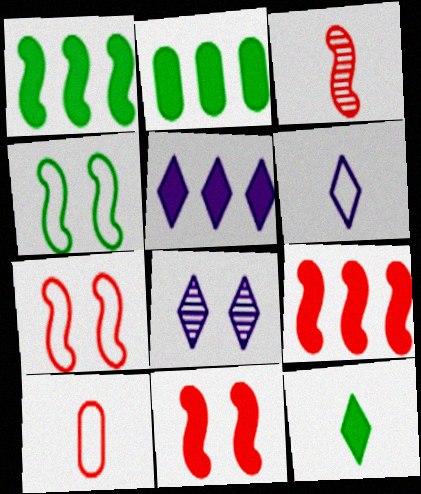[[1, 8, 10], 
[2, 5, 9], 
[3, 7, 9], 
[5, 6, 8]]